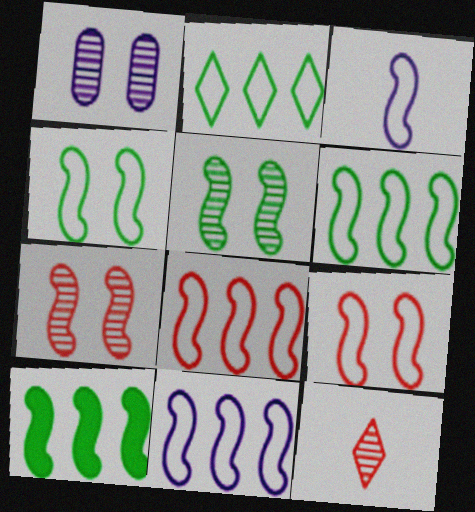[[3, 4, 8], 
[3, 6, 9], 
[3, 7, 10], 
[6, 8, 11]]